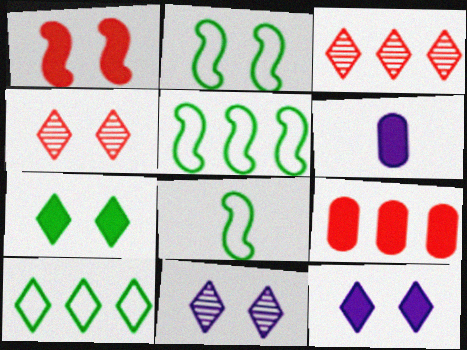[[2, 3, 6], 
[2, 5, 8], 
[4, 5, 6], 
[8, 9, 11]]